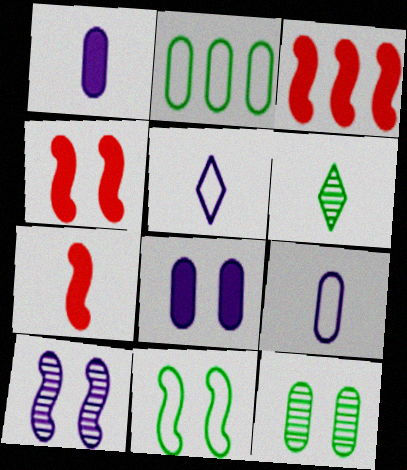[[3, 4, 7], 
[3, 5, 12], 
[4, 10, 11], 
[6, 7, 9]]